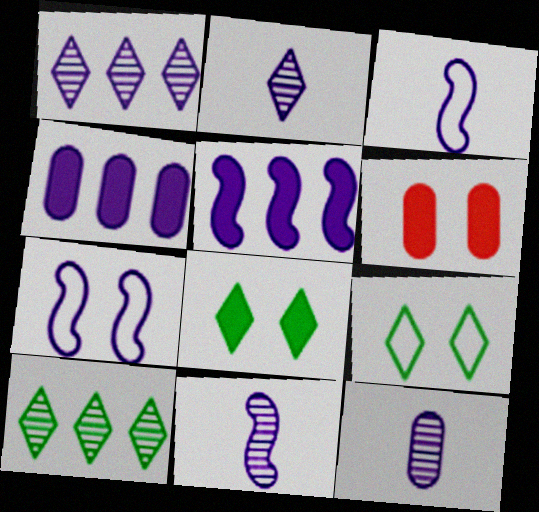[[2, 4, 7], 
[2, 11, 12], 
[3, 6, 10], 
[5, 7, 11]]